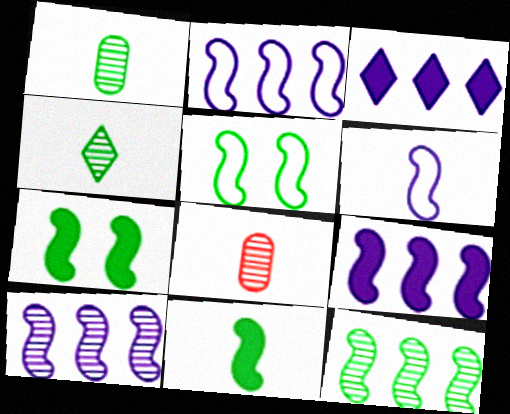[[2, 9, 10], 
[3, 5, 8], 
[5, 11, 12]]